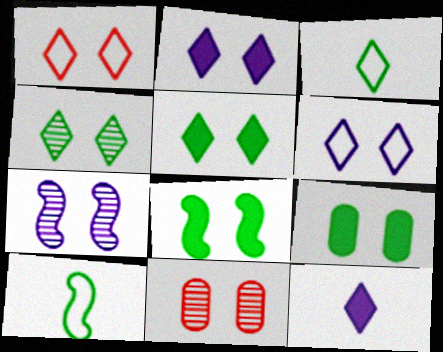[[1, 2, 4], 
[1, 7, 9], 
[4, 7, 11], 
[5, 8, 9], 
[6, 8, 11]]